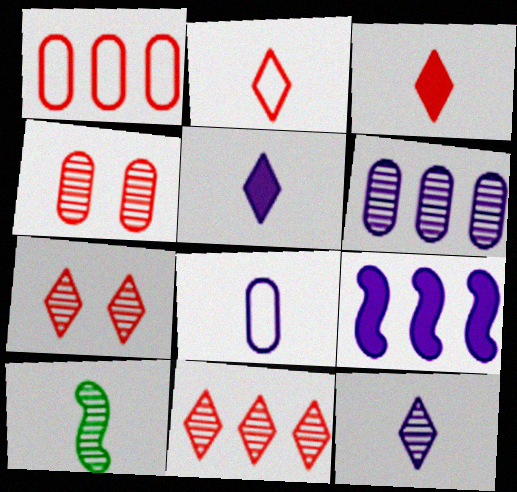[[3, 8, 10], 
[6, 7, 10]]